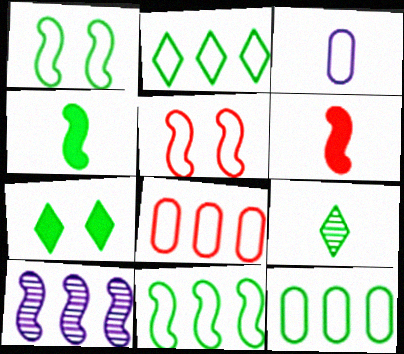[[1, 6, 10], 
[2, 3, 5], 
[2, 7, 9], 
[2, 11, 12], 
[3, 6, 9], 
[4, 5, 10]]